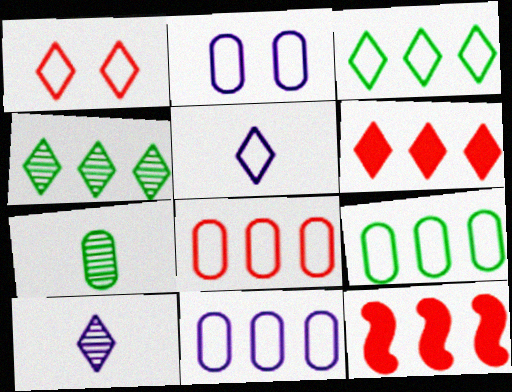[[1, 3, 5], 
[4, 11, 12], 
[8, 9, 11]]